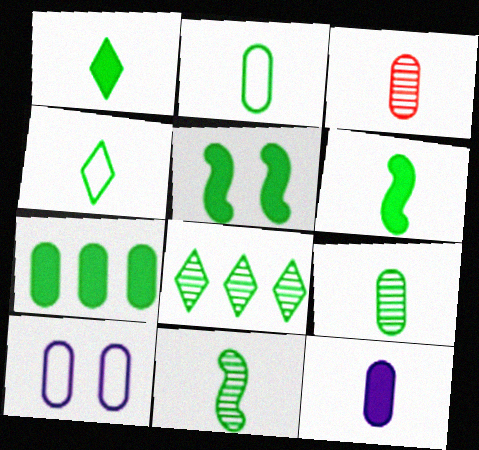[[1, 2, 11], 
[1, 5, 7], 
[2, 3, 12], 
[2, 5, 8], 
[3, 7, 10], 
[4, 6, 9]]